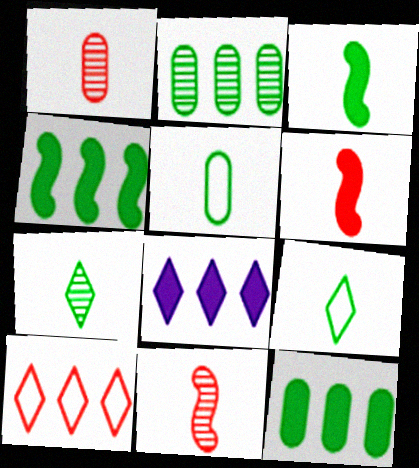[[3, 5, 7]]